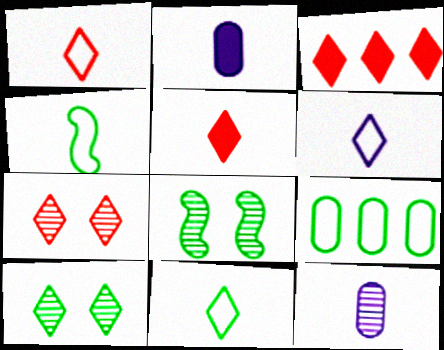[[1, 3, 7], 
[1, 6, 11], 
[3, 6, 10], 
[4, 5, 12]]